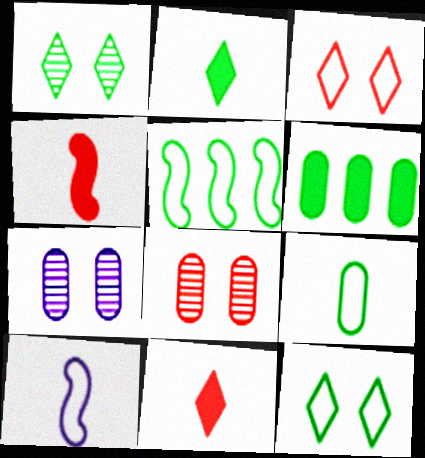[[5, 7, 11], 
[5, 9, 12]]